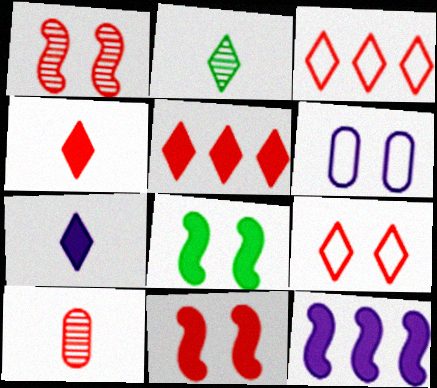[[3, 10, 11]]